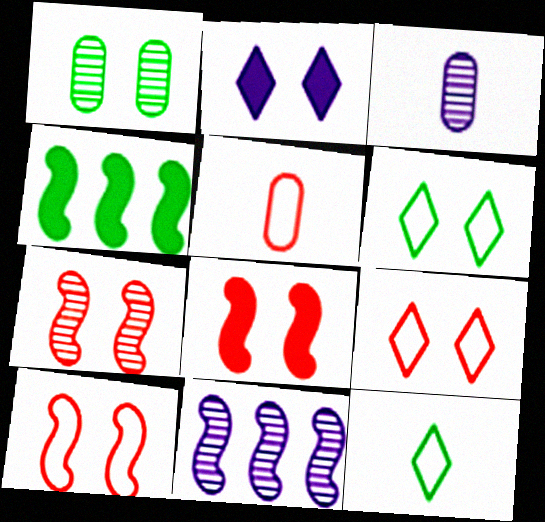[[1, 2, 10], 
[1, 4, 12], 
[3, 4, 9], 
[7, 8, 10]]